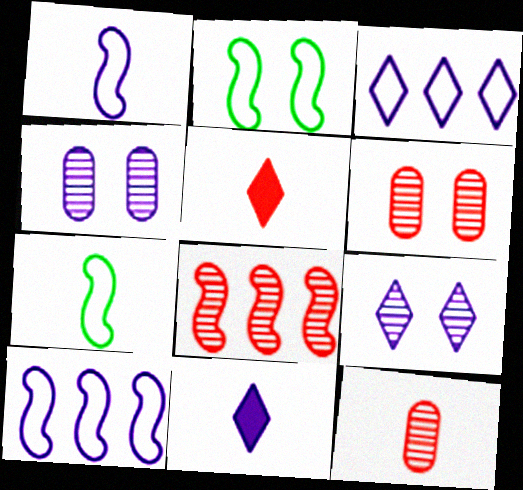[[3, 9, 11], 
[4, 10, 11], 
[7, 11, 12]]